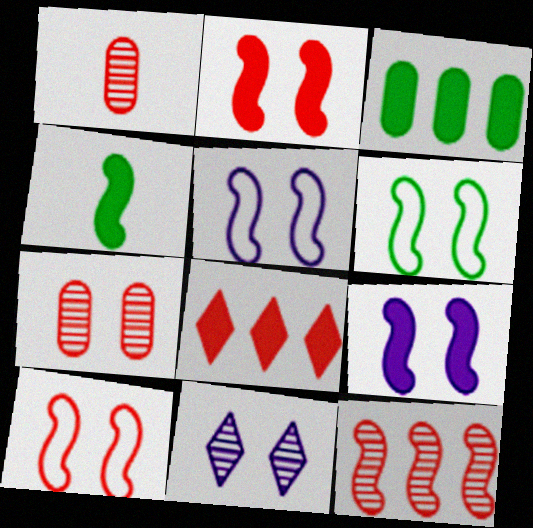[[1, 8, 10], 
[4, 5, 12], 
[5, 6, 10]]